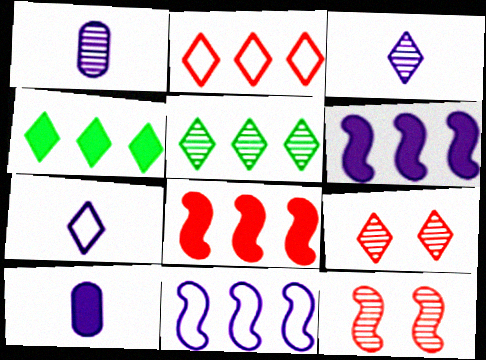[[1, 5, 12], 
[3, 5, 9], 
[4, 7, 9]]